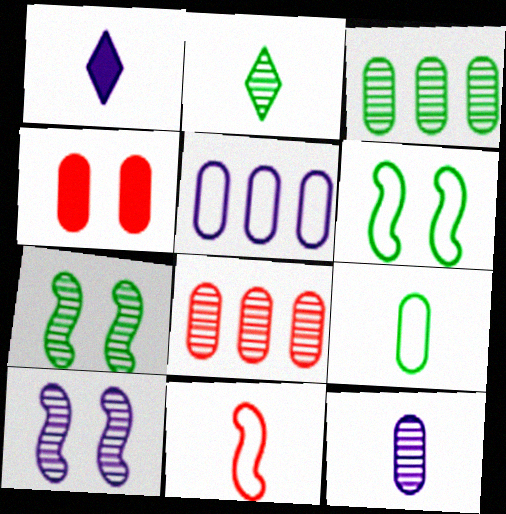[[1, 5, 10], 
[1, 6, 8], 
[2, 3, 7], 
[2, 8, 10]]